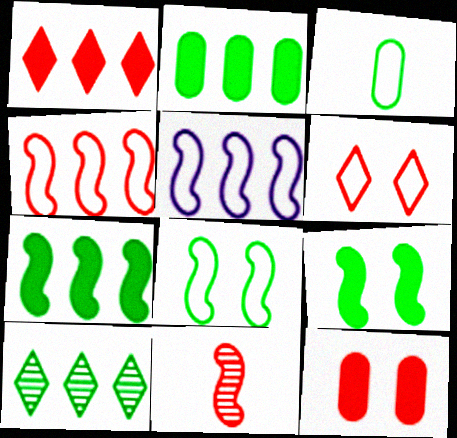[[3, 5, 6], 
[3, 9, 10], 
[5, 9, 11]]